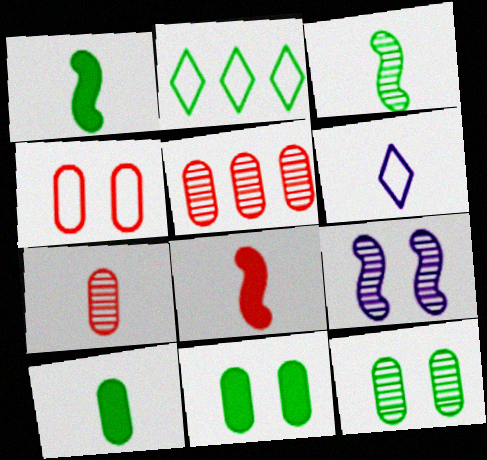[[1, 2, 12], 
[1, 6, 7], 
[2, 3, 11]]